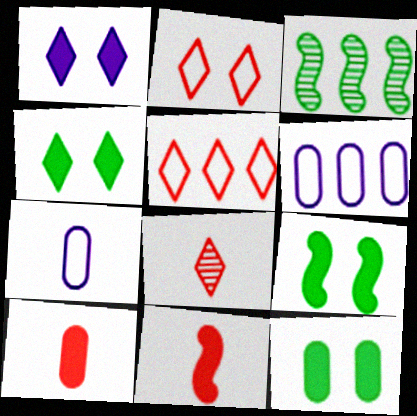[[4, 9, 12], 
[6, 8, 9]]